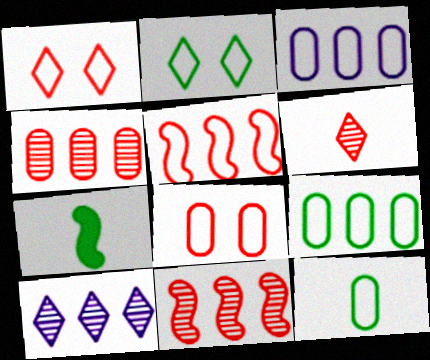[[3, 8, 12], 
[7, 8, 10]]